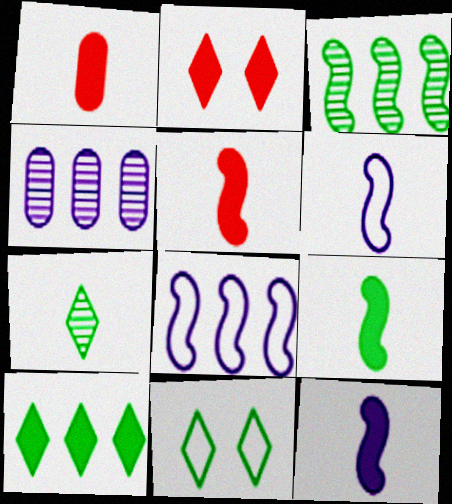[[1, 6, 7], 
[4, 5, 11], 
[5, 9, 12], 
[7, 10, 11]]